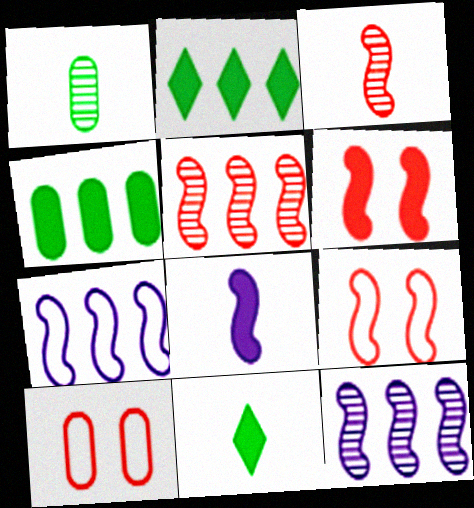[[10, 11, 12]]